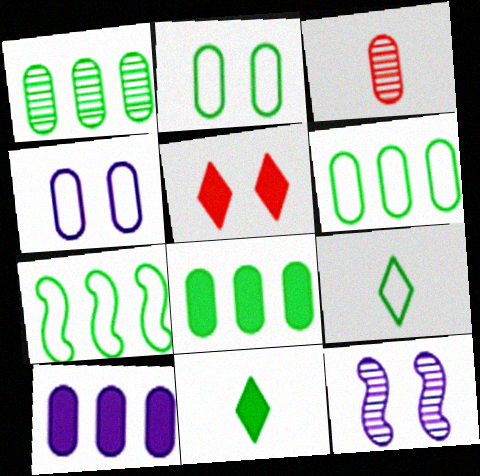[[1, 6, 8], 
[2, 3, 10], 
[2, 5, 12], 
[2, 7, 9], 
[3, 4, 8]]